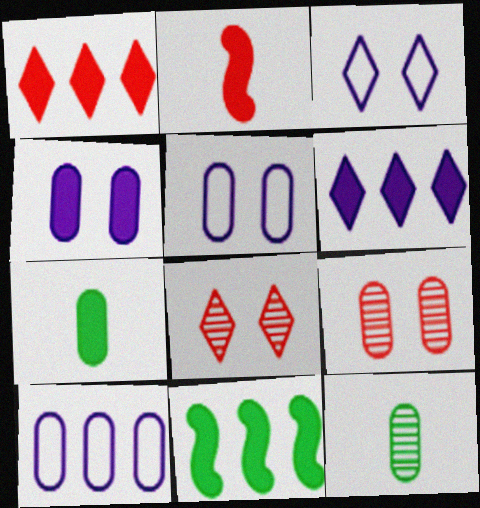[[7, 9, 10]]